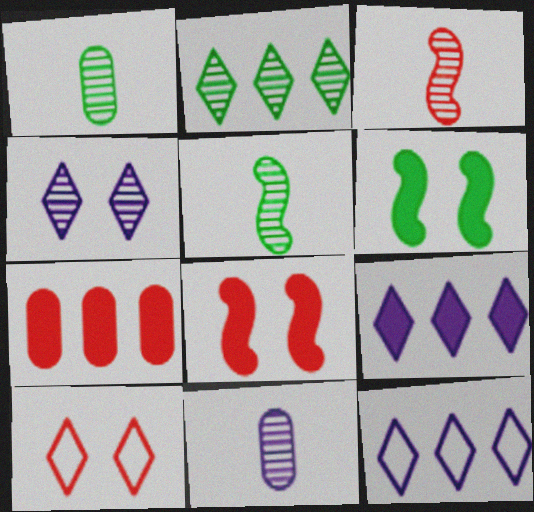[[1, 8, 12], 
[3, 7, 10]]